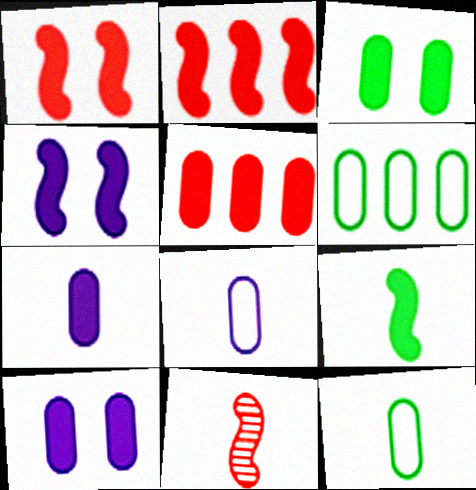[[2, 4, 9], 
[3, 5, 7]]